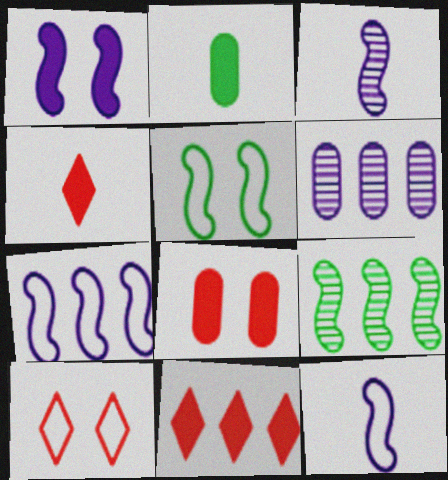[[1, 2, 11], 
[1, 3, 7], 
[4, 5, 6]]